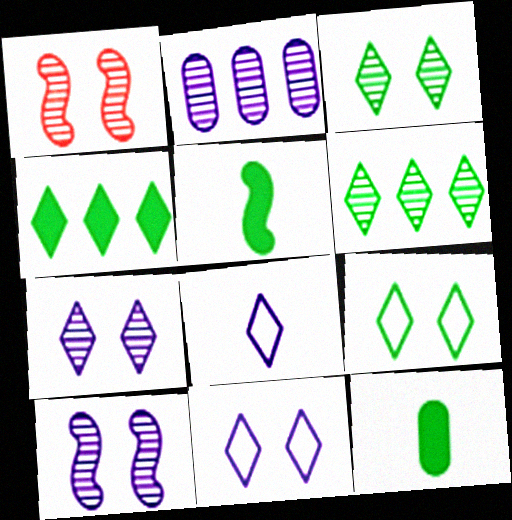[]